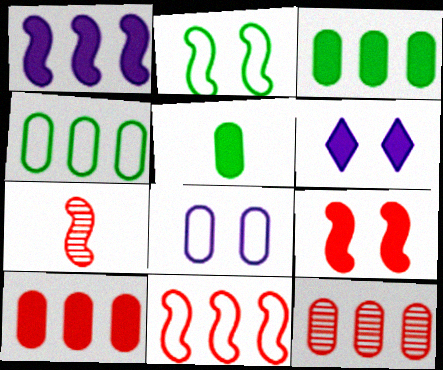[[1, 2, 7], 
[4, 6, 7], 
[5, 8, 12], 
[7, 9, 11]]